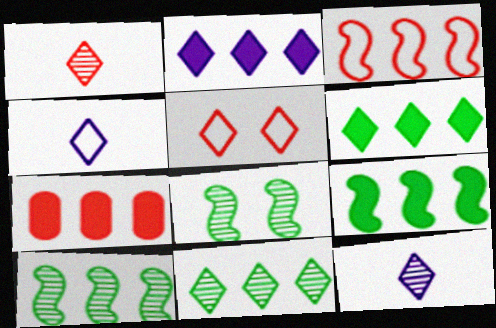[[2, 7, 9], 
[4, 7, 8], 
[5, 6, 12]]